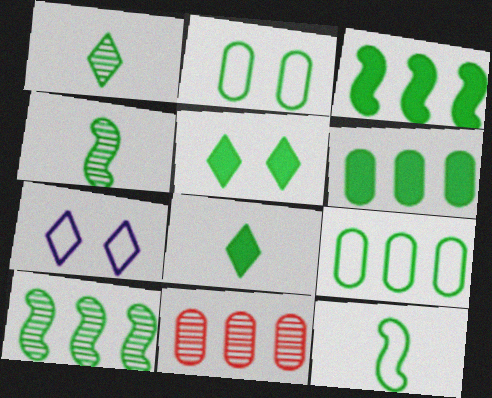[[1, 2, 3], 
[2, 8, 10], 
[4, 5, 9]]